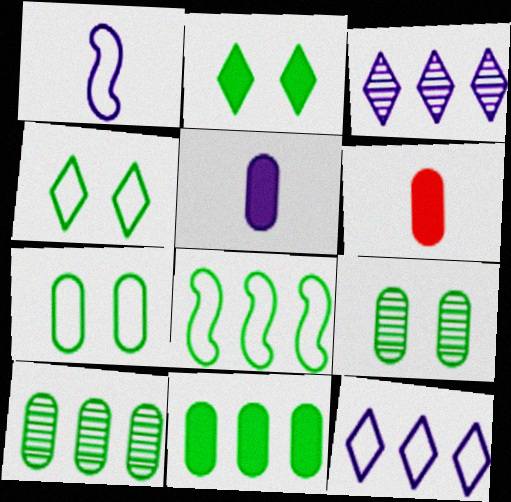[]